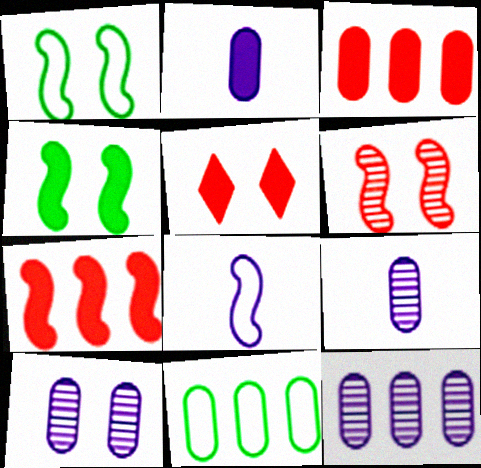[[1, 5, 10], 
[3, 11, 12], 
[9, 10, 12]]